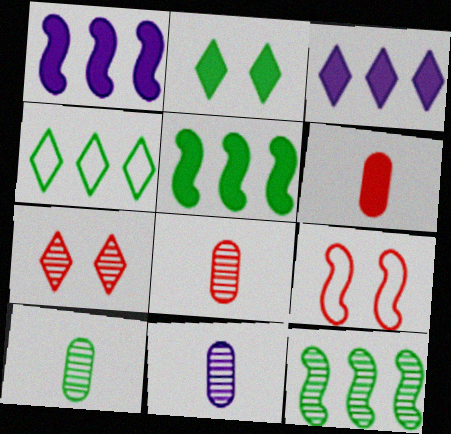[[1, 2, 6], 
[3, 9, 10], 
[7, 11, 12], 
[8, 10, 11]]